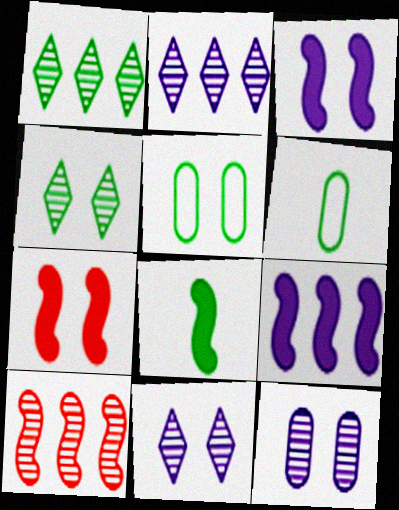[[1, 5, 8], 
[2, 6, 7], 
[5, 7, 11], 
[7, 8, 9]]